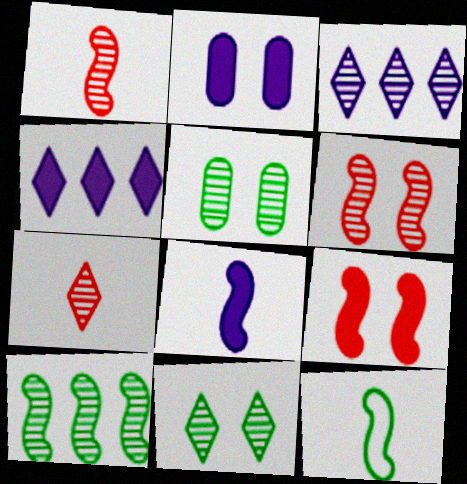[[1, 3, 5], 
[1, 8, 12], 
[2, 4, 8], 
[3, 7, 11]]